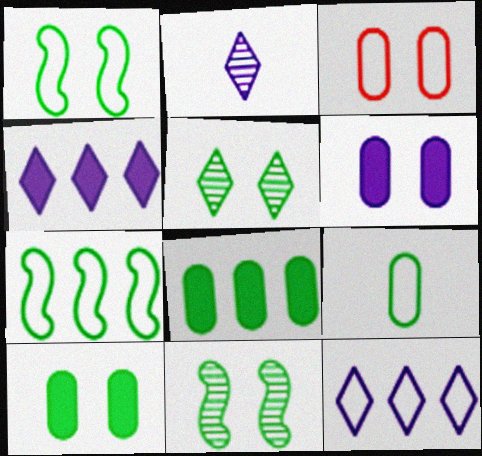[[1, 5, 10]]